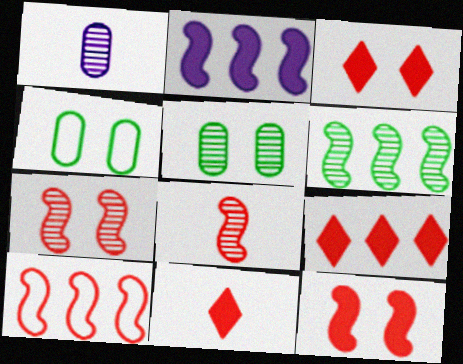[[2, 6, 10], 
[3, 9, 11], 
[8, 10, 12]]